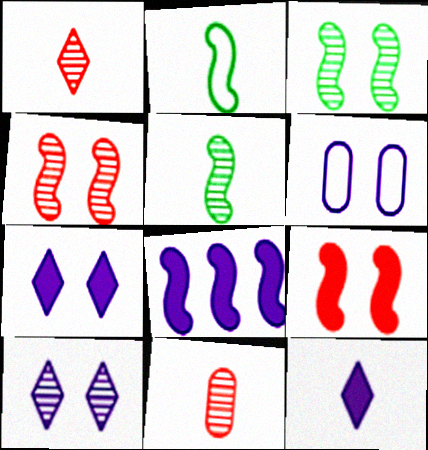[[2, 4, 8], 
[2, 11, 12]]